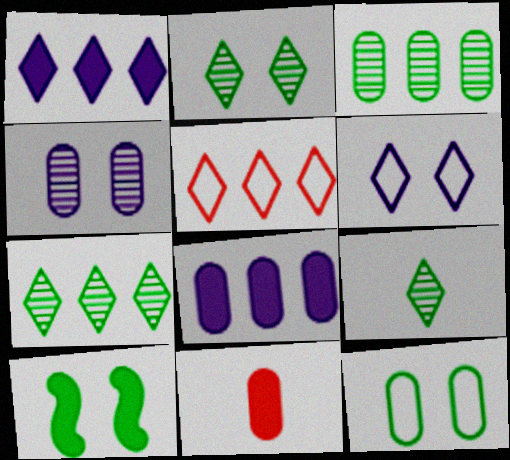[[1, 5, 7], 
[1, 10, 11], 
[2, 7, 9], 
[2, 10, 12]]